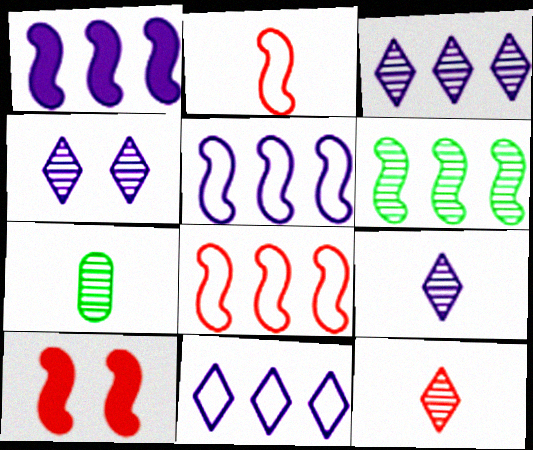[[1, 6, 8], 
[3, 4, 9], 
[7, 10, 11]]